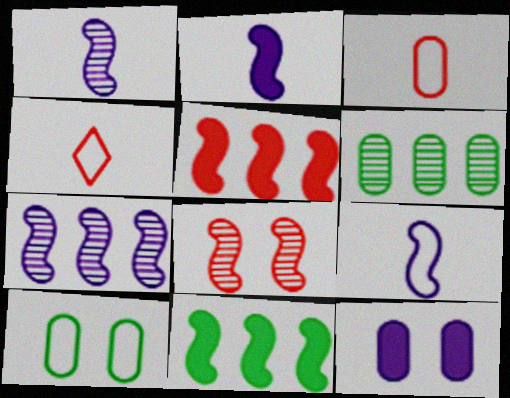[[1, 2, 9], 
[3, 6, 12], 
[8, 9, 11]]